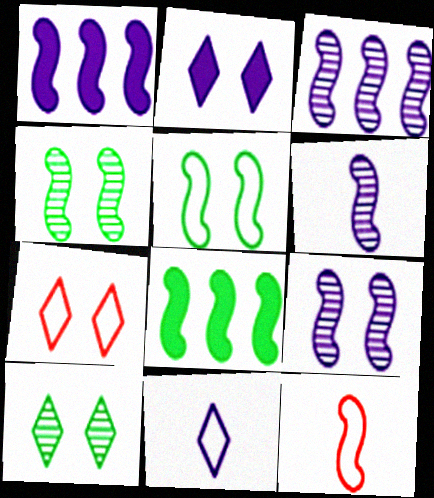[[1, 4, 12], 
[2, 7, 10], 
[3, 6, 9], 
[8, 9, 12]]